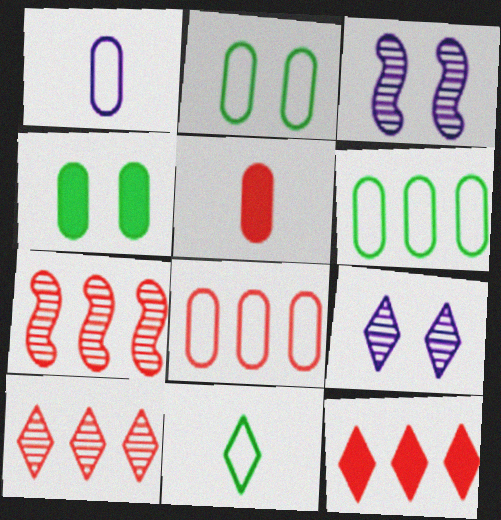[[1, 2, 8], 
[7, 8, 12], 
[9, 11, 12]]